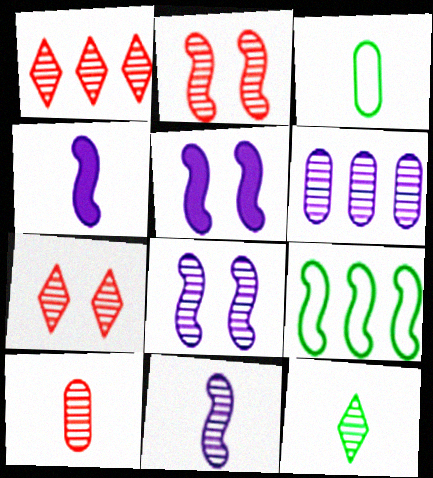[[1, 2, 10], 
[1, 3, 5], 
[2, 4, 9], 
[2, 6, 12], 
[10, 11, 12]]